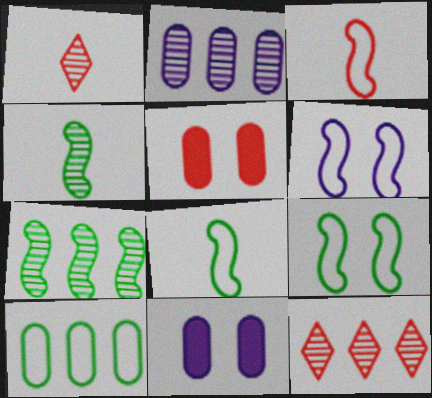[[2, 7, 12], 
[3, 5, 12], 
[8, 11, 12]]